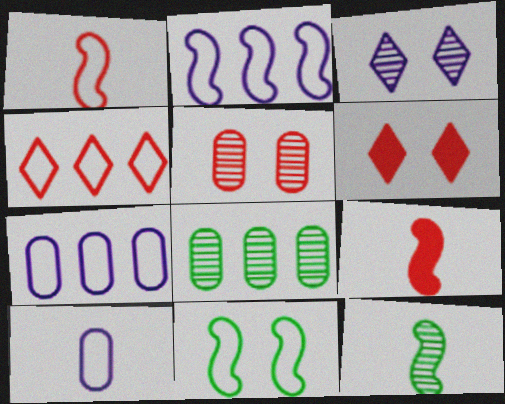[[1, 2, 11], 
[4, 5, 9], 
[4, 10, 11], 
[6, 7, 12]]